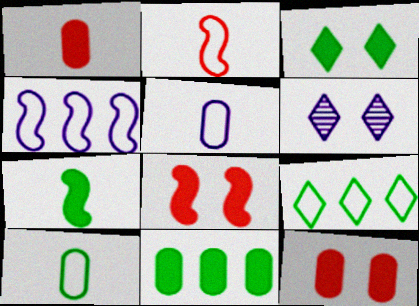[[2, 6, 11], 
[3, 7, 11]]